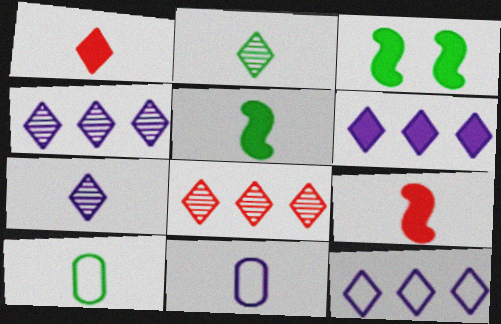[[2, 5, 10], 
[2, 9, 11], 
[3, 8, 11], 
[4, 6, 12], 
[7, 9, 10]]